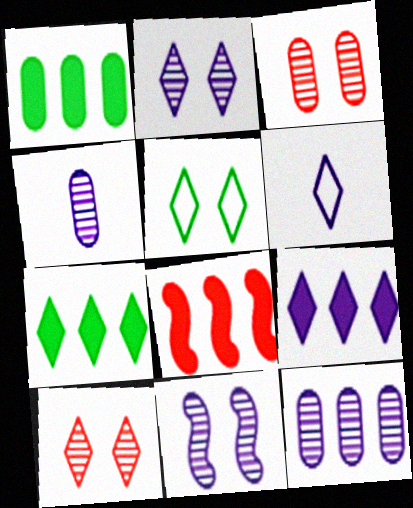[[1, 8, 9], 
[2, 6, 9], 
[4, 5, 8], 
[6, 7, 10]]